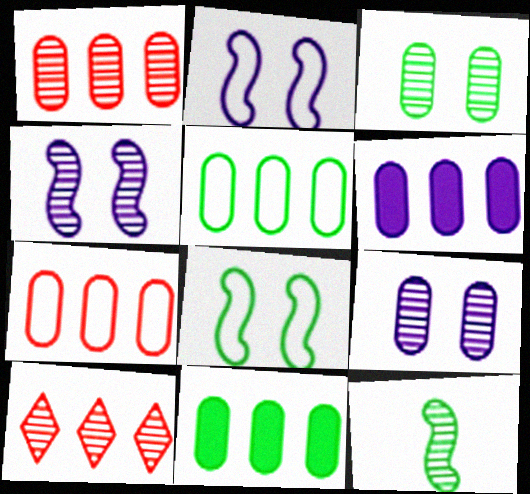[[1, 5, 6], 
[9, 10, 12]]